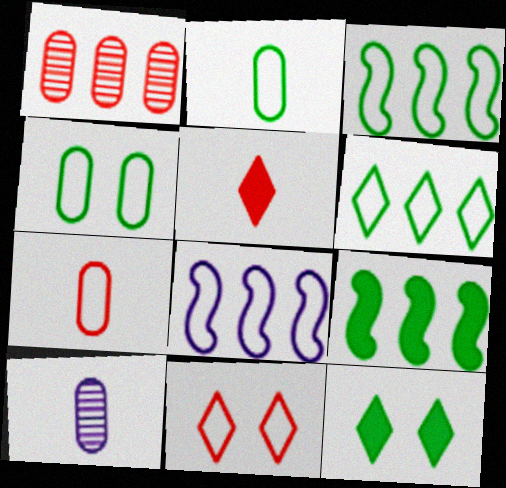[[2, 8, 11], 
[9, 10, 11]]